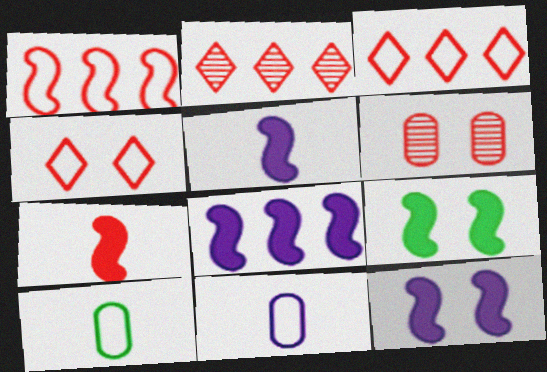[[2, 9, 11], 
[2, 10, 12], 
[3, 6, 7], 
[5, 8, 12], 
[7, 8, 9]]